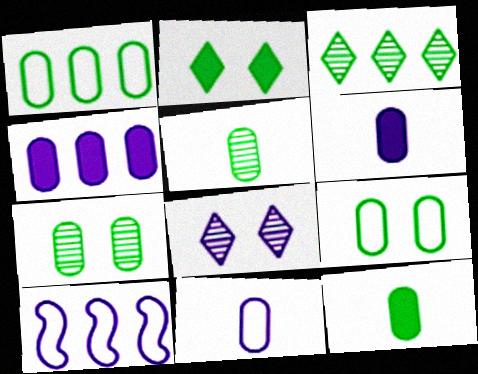[[1, 7, 12], 
[6, 8, 10]]